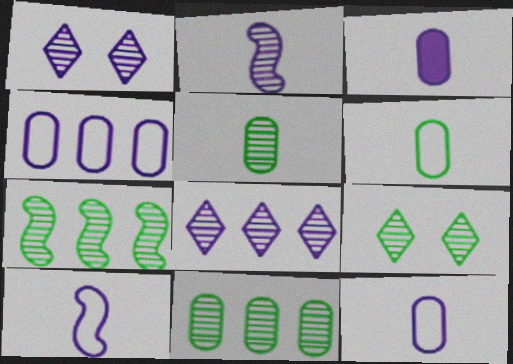[[5, 7, 9]]